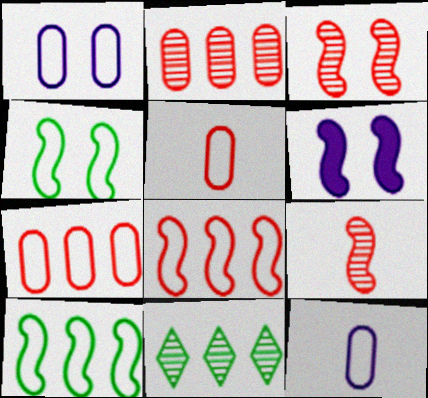[[3, 4, 6], 
[5, 6, 11], 
[6, 9, 10]]